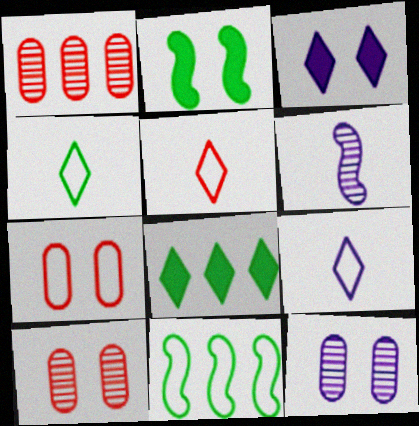[[1, 2, 9], 
[4, 5, 9], 
[6, 7, 8], 
[7, 9, 11]]